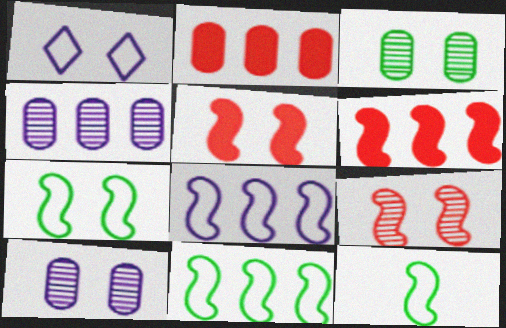[[1, 3, 5], 
[7, 11, 12]]